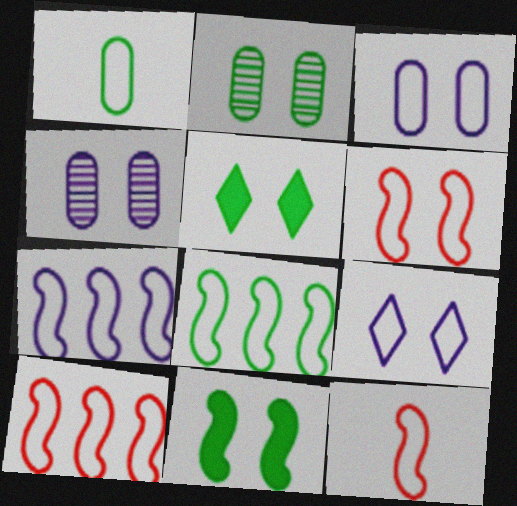[[1, 9, 10], 
[4, 5, 6], 
[6, 10, 12], 
[7, 8, 10]]